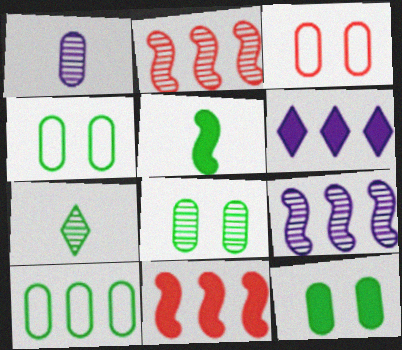[[2, 6, 10], 
[4, 8, 12]]